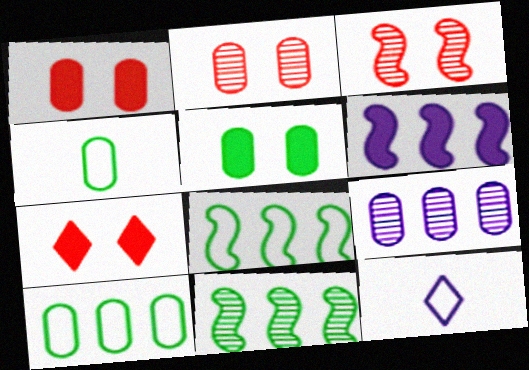[[1, 4, 9], 
[1, 11, 12]]